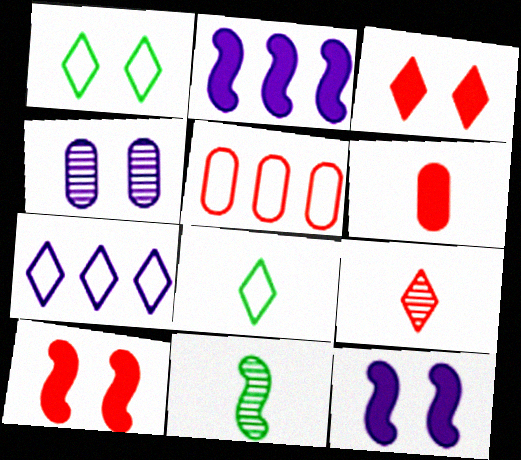[[1, 4, 10], 
[5, 9, 10]]